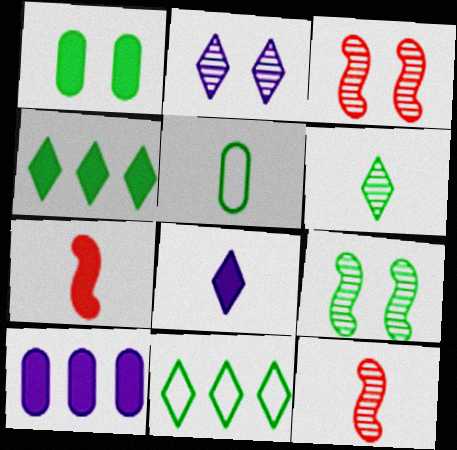[[4, 5, 9], 
[5, 8, 12]]